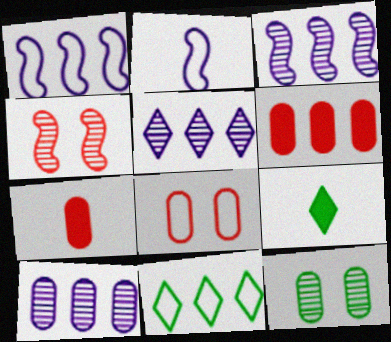[[2, 8, 11], 
[3, 5, 10], 
[3, 6, 11], 
[3, 8, 9]]